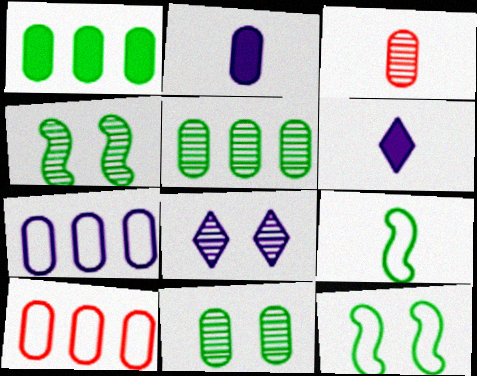[[2, 10, 11], 
[3, 6, 9], 
[4, 6, 10]]